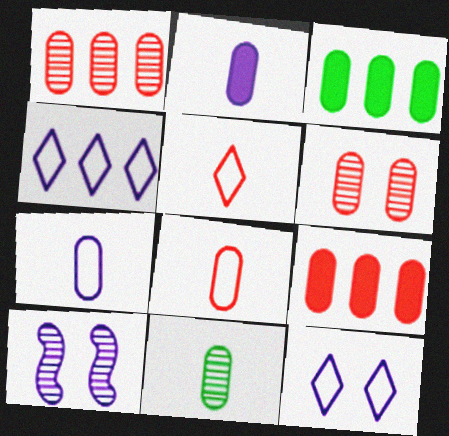[[2, 4, 10], 
[2, 8, 11], 
[3, 5, 10], 
[3, 6, 7], 
[6, 8, 9]]